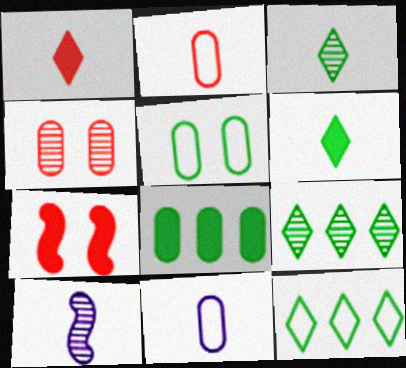[[2, 6, 10], 
[4, 8, 11], 
[4, 9, 10], 
[7, 9, 11]]